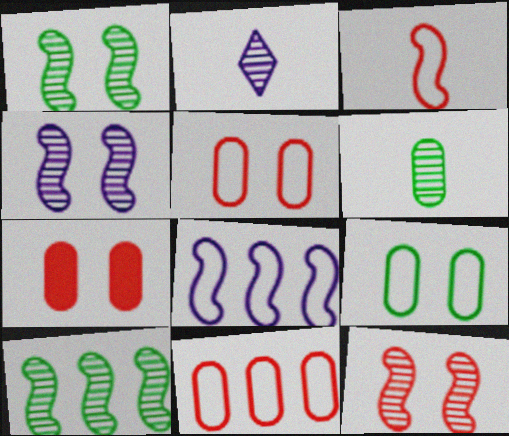[[1, 4, 12]]